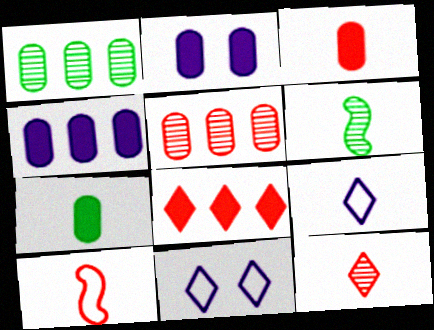[[3, 6, 9], 
[3, 10, 12]]